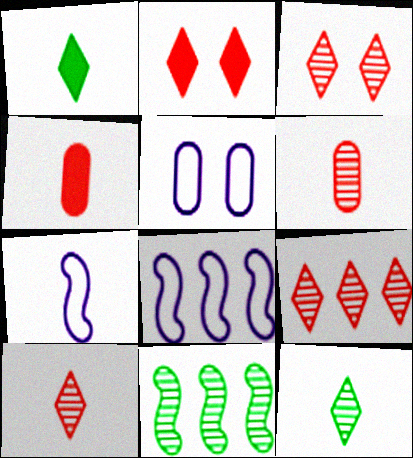[[1, 6, 7], 
[3, 9, 10], 
[4, 7, 12]]